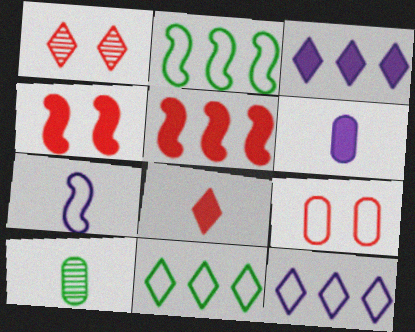[[1, 2, 6], 
[1, 4, 9], 
[4, 10, 12], 
[7, 8, 10], 
[7, 9, 11]]